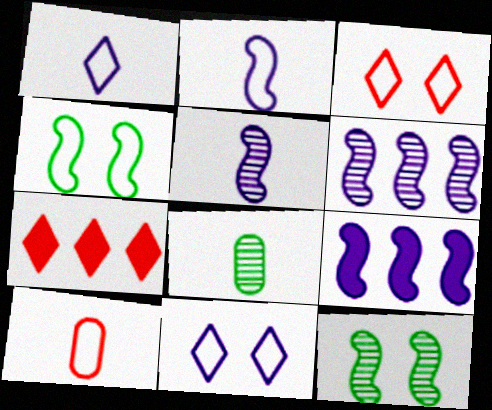[[3, 8, 9]]